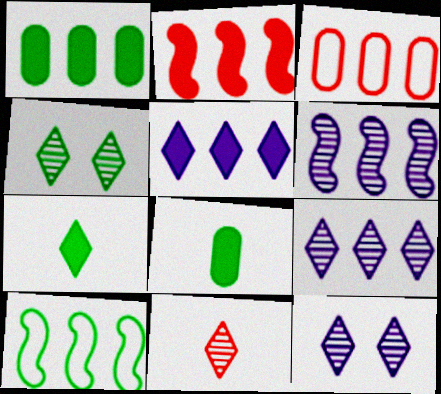[[1, 2, 5], 
[2, 6, 10], 
[4, 8, 10], 
[4, 9, 11]]